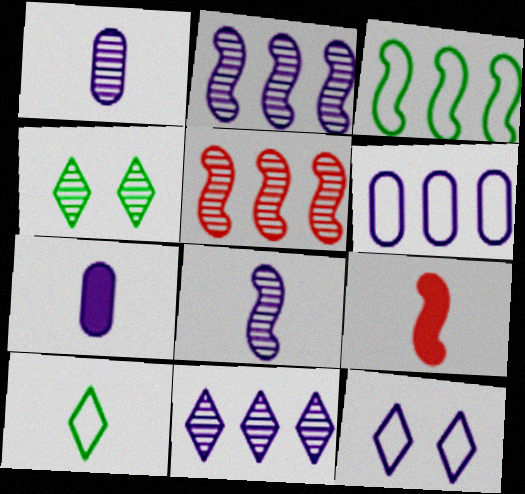[[1, 4, 5], 
[1, 9, 10], 
[2, 7, 12], 
[4, 6, 9]]